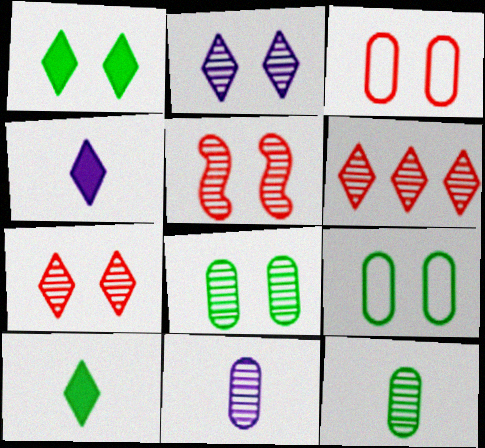[[2, 5, 8]]